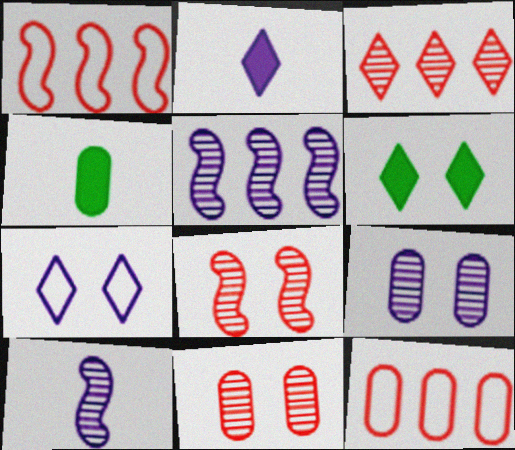[[4, 9, 12], 
[6, 10, 12]]